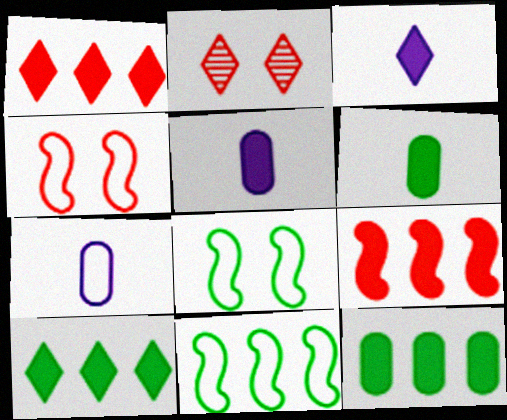[[2, 5, 11]]